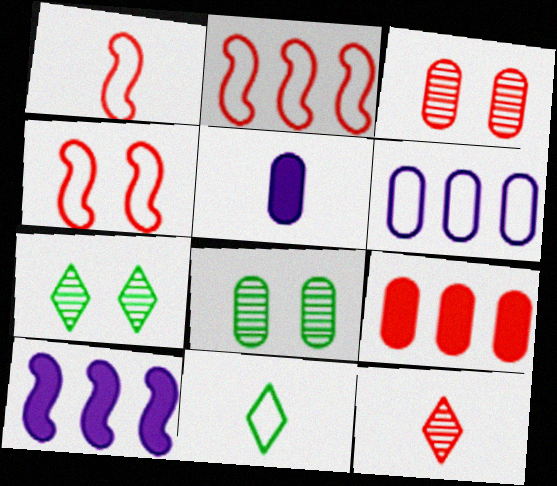[[1, 2, 4], 
[2, 5, 7], 
[3, 10, 11], 
[4, 6, 11], 
[4, 9, 12]]